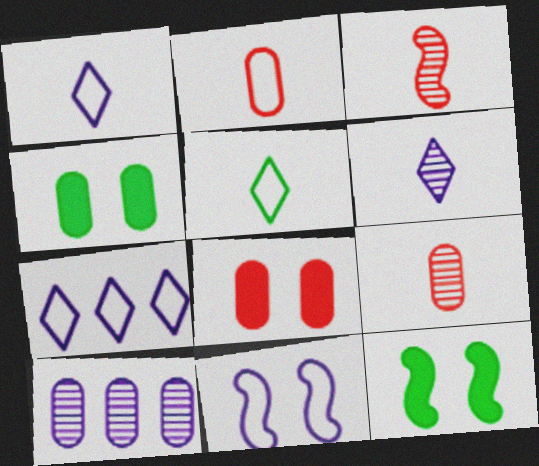[[2, 4, 10], 
[3, 4, 7], 
[7, 9, 12]]